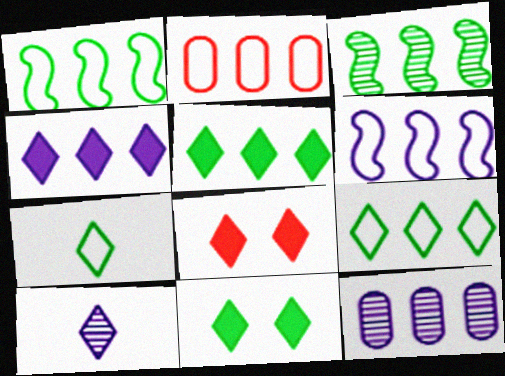[[2, 3, 4], 
[2, 6, 9], 
[4, 6, 12], 
[8, 9, 10]]